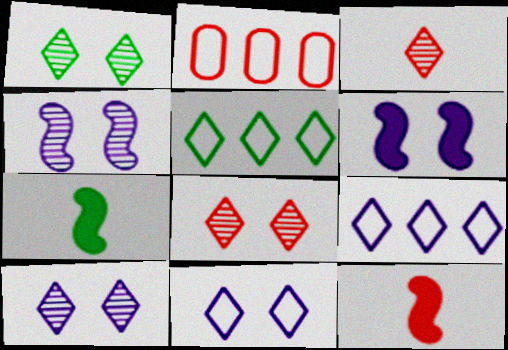[[1, 8, 10], 
[2, 7, 10], 
[2, 8, 12]]